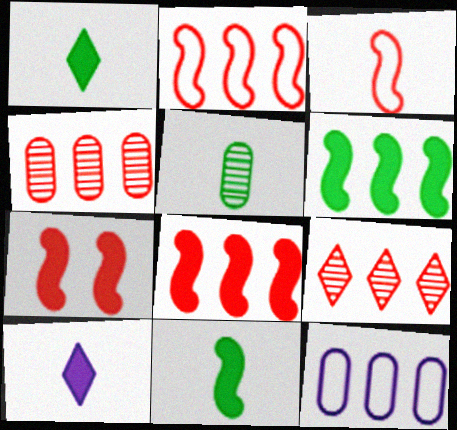[[3, 5, 10], 
[6, 9, 12]]